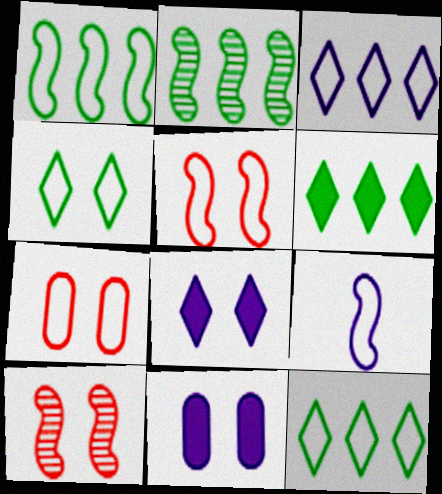[[1, 5, 9], 
[4, 10, 11], 
[7, 9, 12]]